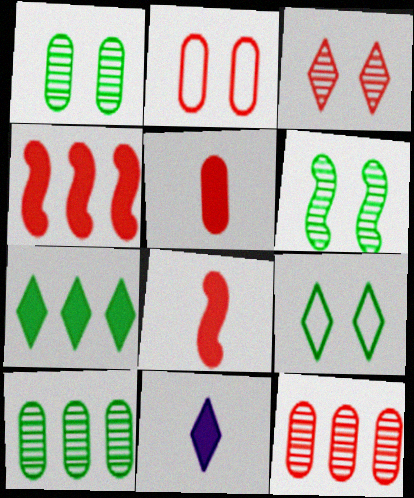[[2, 5, 12]]